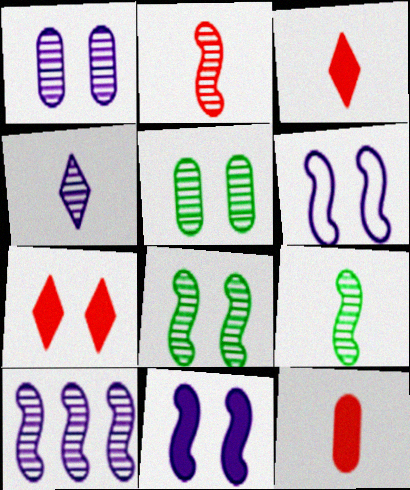[[1, 4, 10], 
[2, 8, 10], 
[5, 6, 7]]